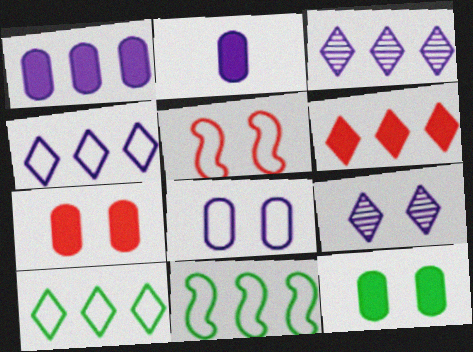[[3, 6, 10], 
[5, 9, 12]]